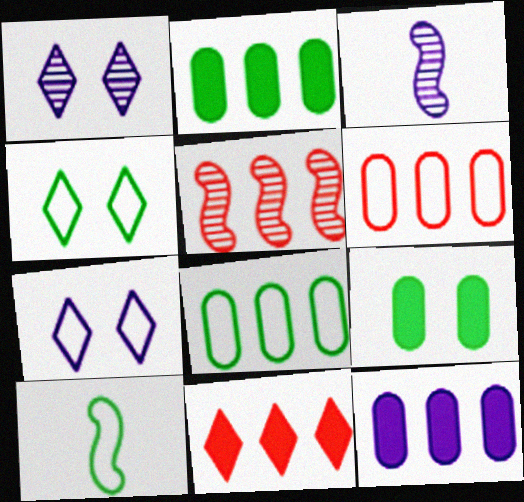[[3, 7, 12], 
[4, 8, 10], 
[5, 6, 11], 
[6, 7, 10]]